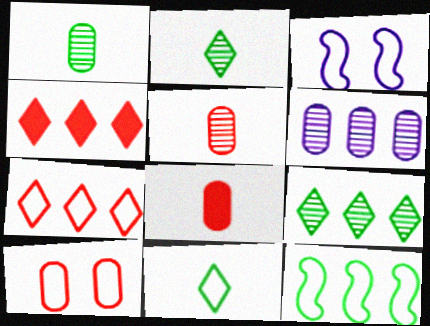[[1, 3, 4], 
[3, 8, 9], 
[4, 6, 12]]